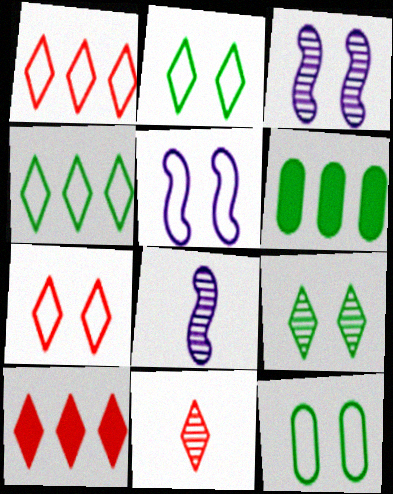[[5, 6, 11], 
[5, 7, 12], 
[6, 7, 8], 
[7, 10, 11], 
[8, 10, 12]]